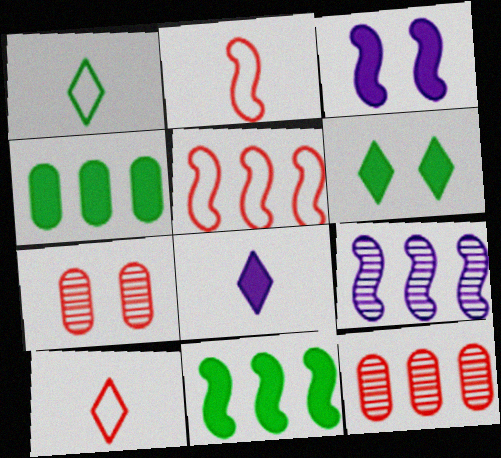[[1, 3, 12], 
[5, 9, 11]]